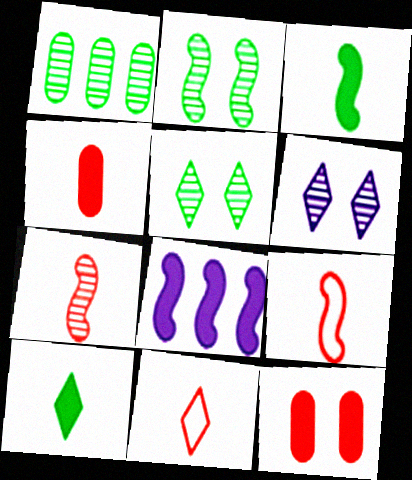[[1, 6, 7], 
[2, 8, 9], 
[4, 7, 11], 
[8, 10, 12]]